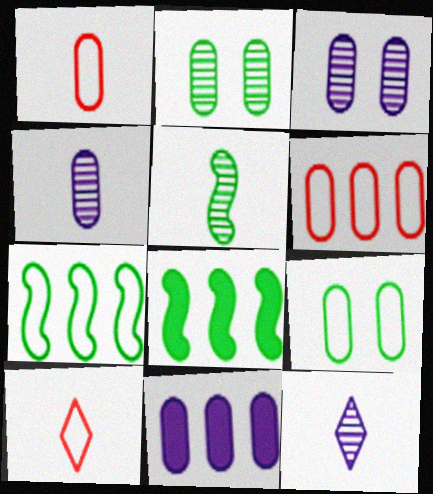[[1, 2, 11], 
[3, 8, 10]]